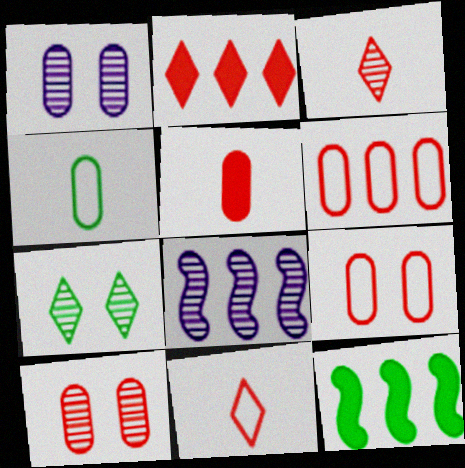[[1, 11, 12], 
[4, 7, 12], 
[5, 6, 10]]